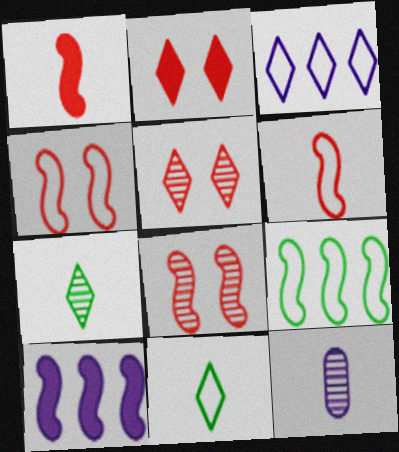[[1, 11, 12], 
[2, 3, 7], 
[2, 9, 12]]